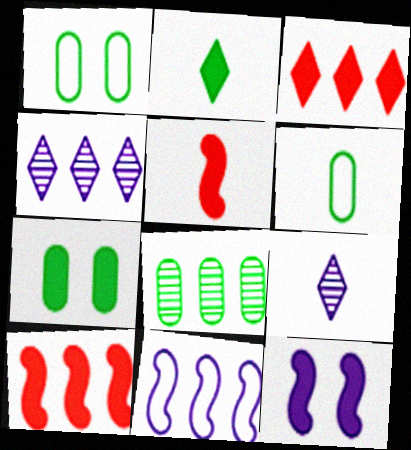[[1, 4, 5], 
[1, 9, 10], 
[3, 8, 11], 
[5, 6, 9], 
[6, 7, 8]]